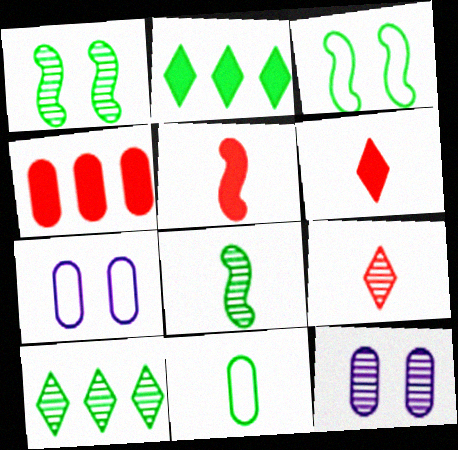[[1, 2, 11], 
[4, 11, 12], 
[5, 7, 10]]